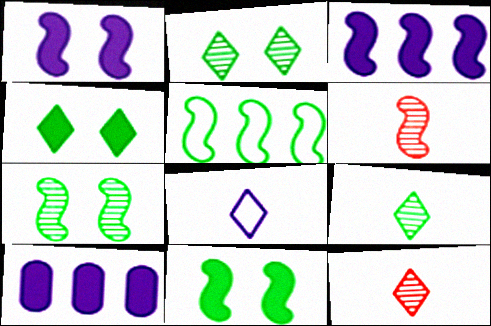[[1, 5, 6]]